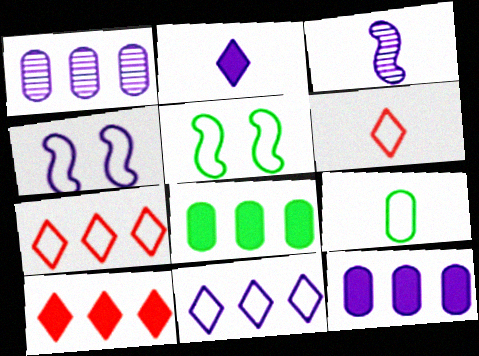[[1, 2, 4], 
[4, 7, 9]]